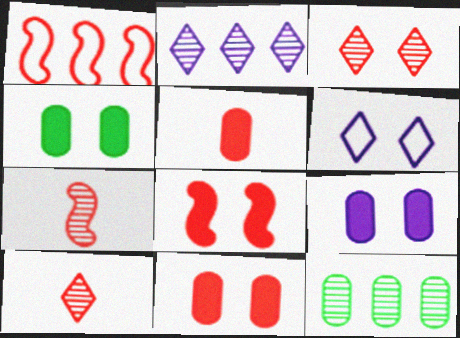[[1, 3, 5], 
[1, 7, 8], 
[1, 10, 11], 
[4, 9, 11]]